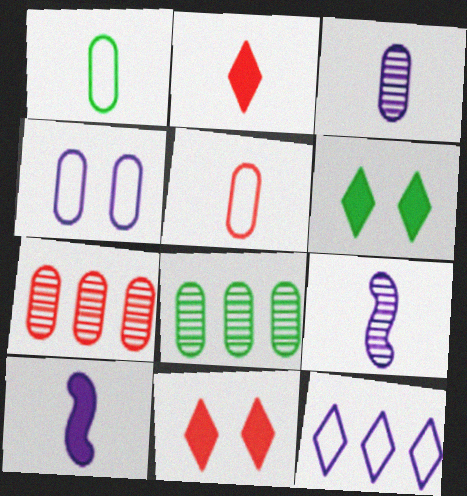[[1, 2, 9]]